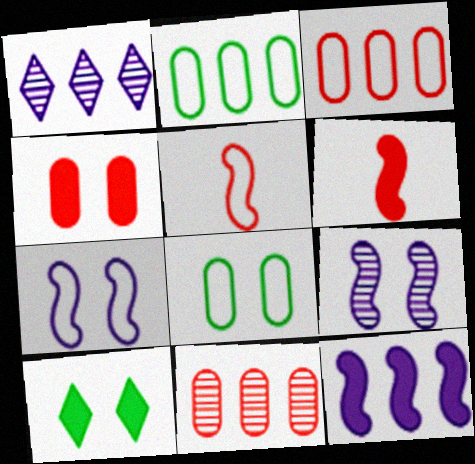[[1, 6, 8]]